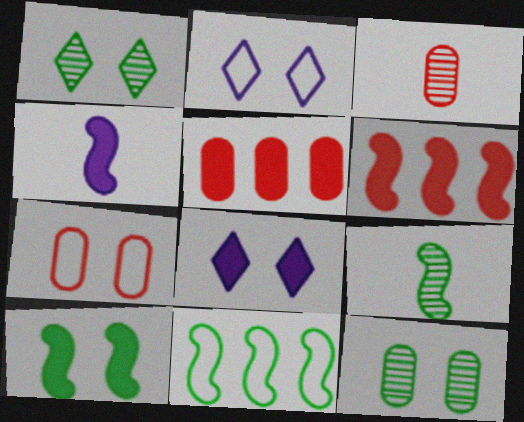[[2, 5, 9], 
[3, 5, 7], 
[3, 8, 11], 
[4, 6, 10], 
[9, 10, 11]]